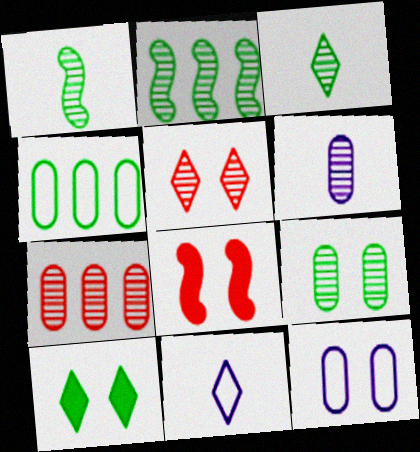[[1, 4, 10], 
[2, 3, 9], 
[2, 5, 6], 
[6, 7, 9]]